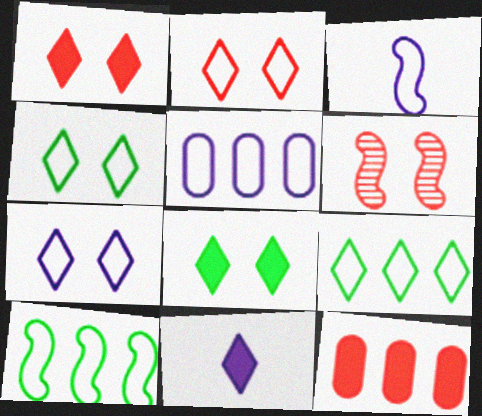[[2, 4, 7], 
[3, 5, 7]]